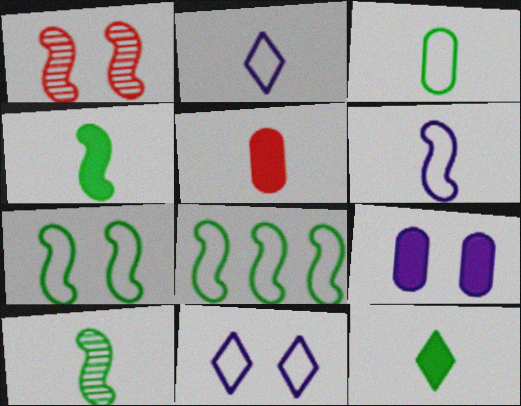[[2, 5, 10], 
[3, 10, 12]]